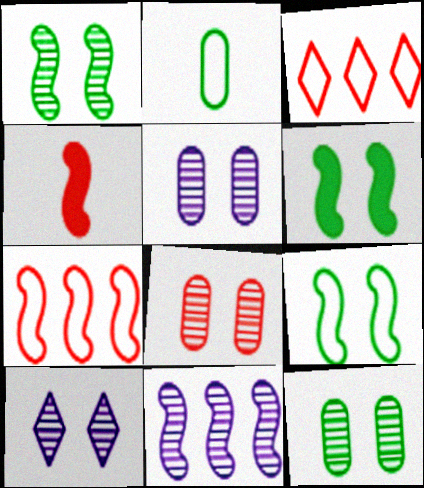[[1, 6, 9], 
[1, 8, 10], 
[3, 4, 8], 
[4, 9, 11], 
[5, 8, 12]]